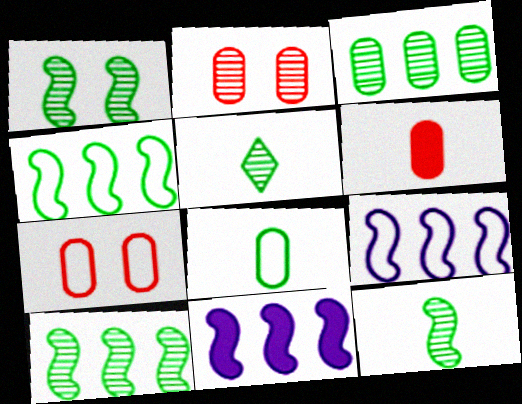[[1, 3, 5], 
[1, 10, 12], 
[5, 7, 11]]